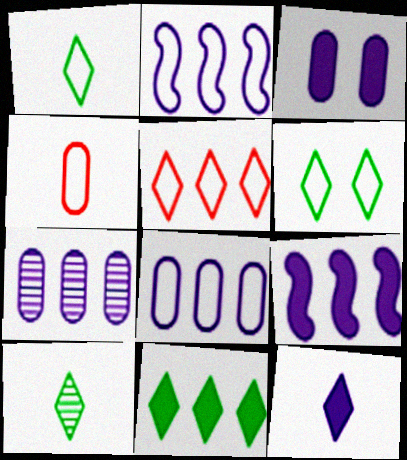[[2, 4, 6], 
[3, 9, 12], 
[6, 10, 11]]